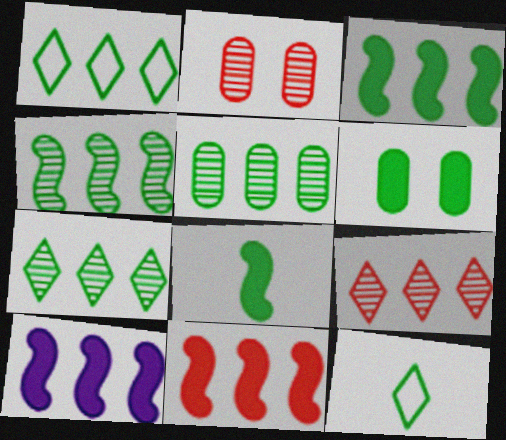[[1, 3, 5], 
[2, 10, 12], 
[3, 10, 11], 
[4, 5, 7], 
[4, 6, 12]]